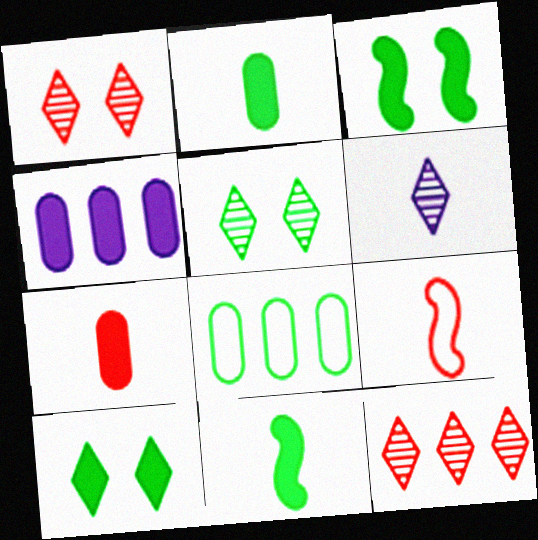[[2, 6, 9], 
[4, 5, 9], 
[5, 6, 12], 
[5, 8, 11]]